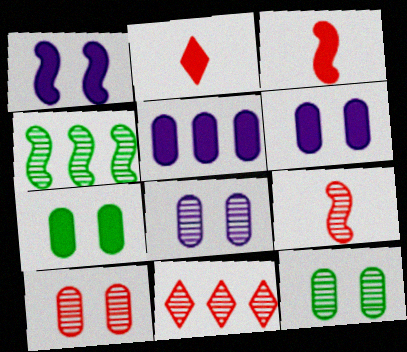[[8, 10, 12], 
[9, 10, 11]]